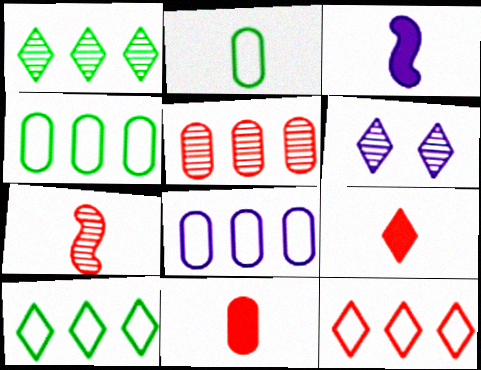[[3, 6, 8], 
[6, 9, 10]]